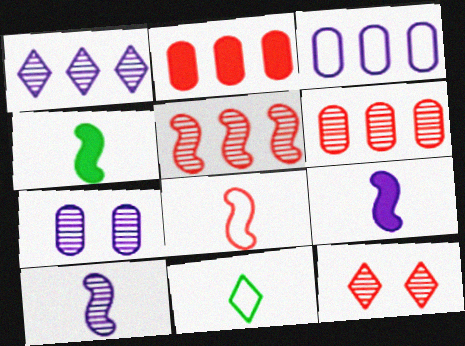[[1, 7, 10], 
[2, 8, 12], 
[3, 4, 12], 
[4, 8, 10]]